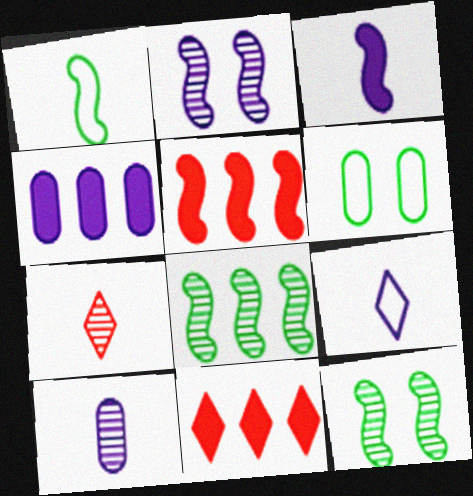[[1, 2, 5], 
[2, 4, 9], 
[3, 9, 10]]